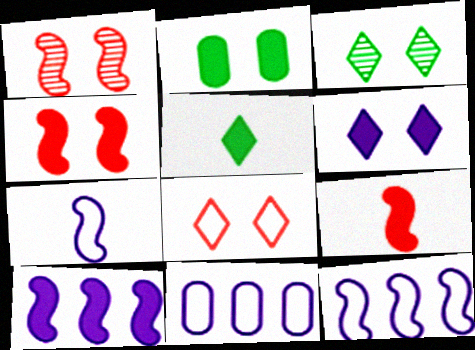[[1, 5, 11], 
[2, 4, 6], 
[3, 6, 8], 
[3, 9, 11]]